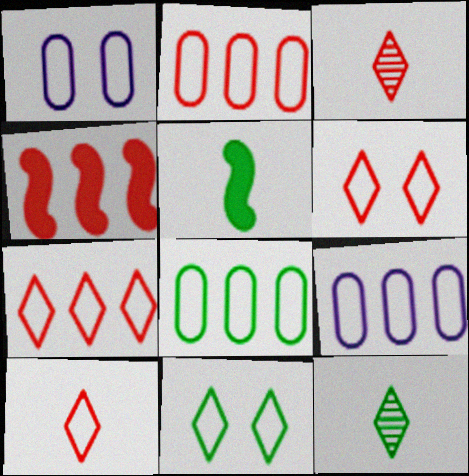[[1, 4, 12], 
[2, 8, 9], 
[6, 7, 10]]